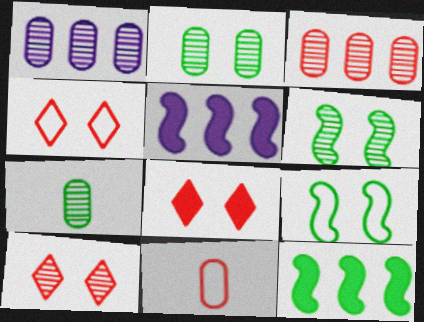[[4, 5, 7], 
[4, 8, 10]]